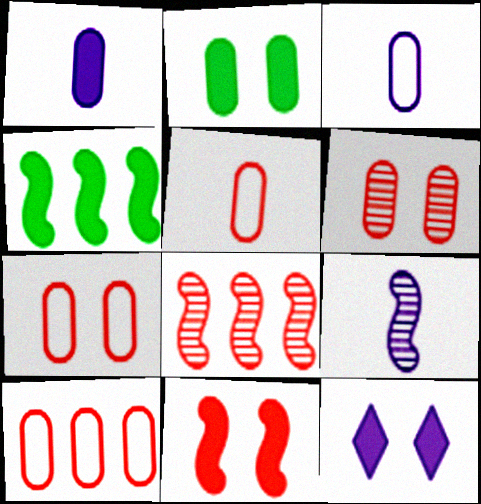[[2, 11, 12], 
[5, 7, 10]]